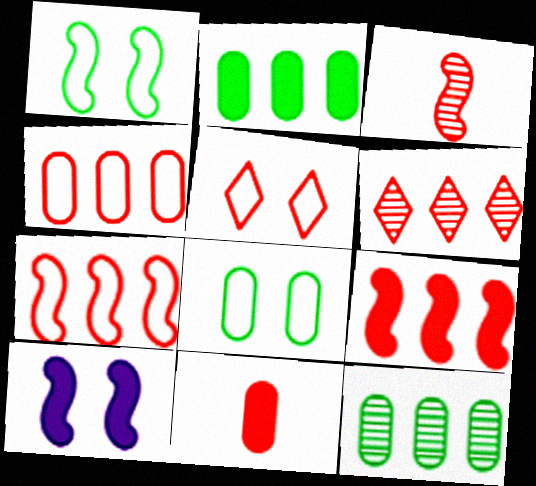[[4, 6, 9]]